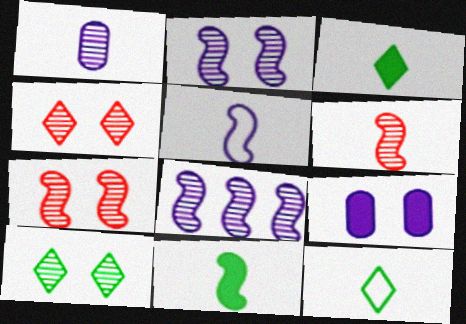[[5, 6, 11]]